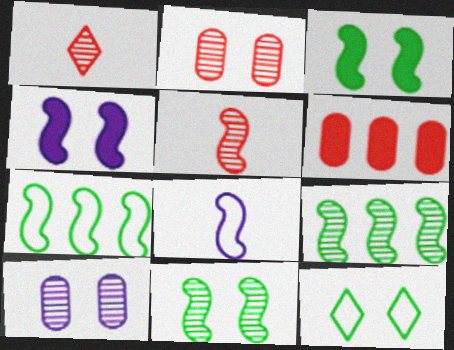[[1, 9, 10], 
[2, 4, 12], 
[4, 5, 7]]